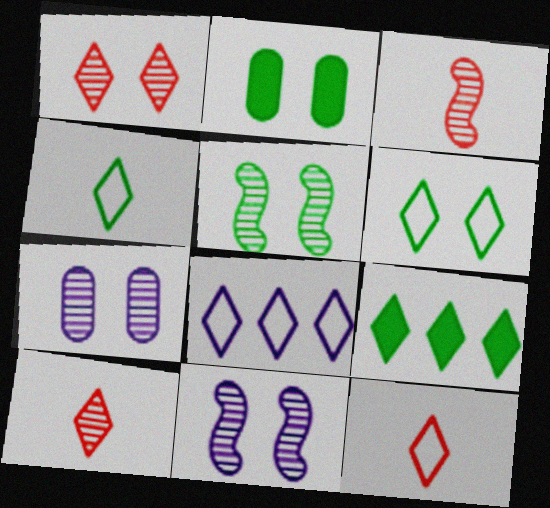[[1, 5, 7], 
[2, 3, 8], 
[2, 5, 6], 
[6, 8, 12]]